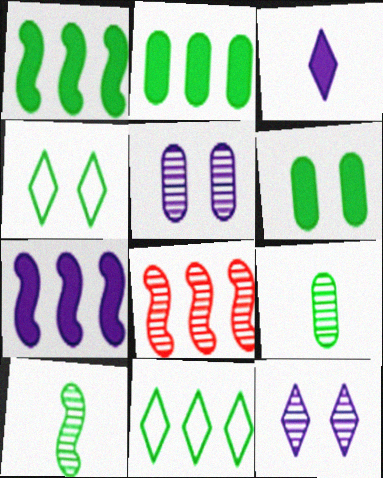[[1, 4, 9], 
[2, 4, 10], 
[6, 10, 11], 
[8, 9, 12]]